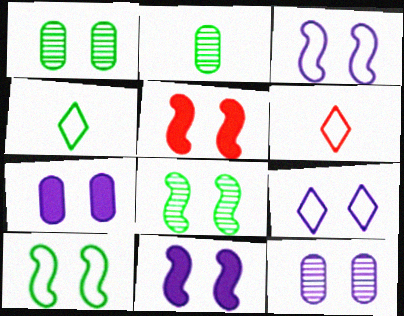[[1, 5, 9], 
[3, 5, 8], 
[9, 11, 12]]